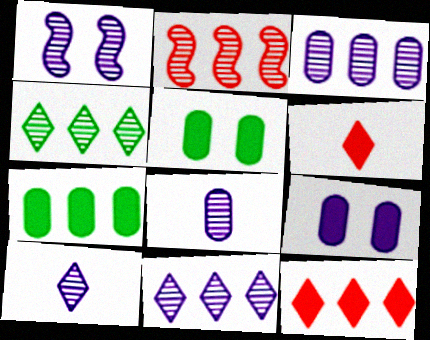[[1, 3, 10], 
[1, 8, 11], 
[2, 3, 4]]